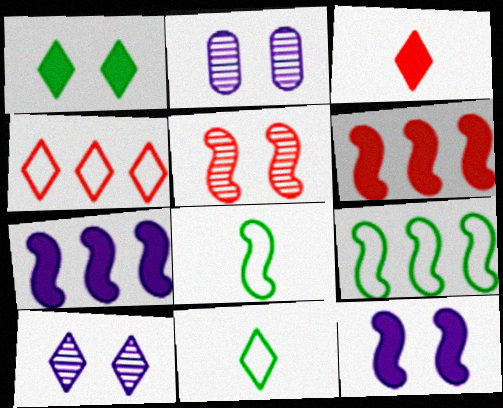[[2, 3, 9], 
[2, 6, 11], 
[5, 7, 8]]